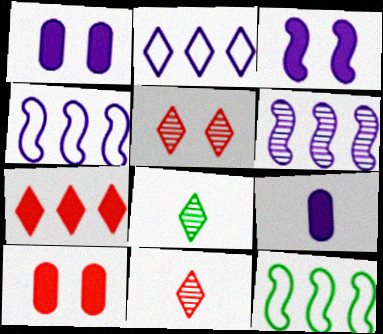[[1, 11, 12], 
[4, 8, 10], 
[5, 9, 12]]